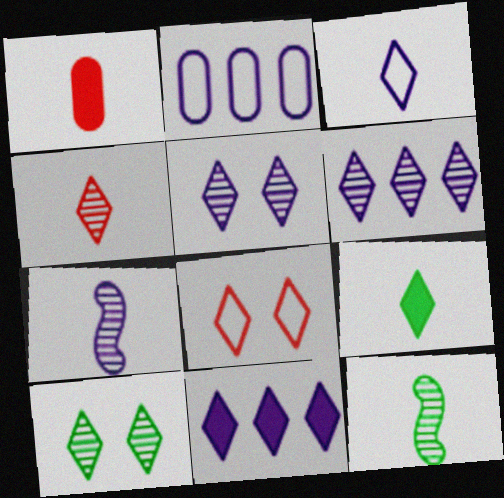[[1, 3, 12], 
[3, 4, 9], 
[3, 5, 11], 
[4, 6, 10], 
[6, 8, 9]]